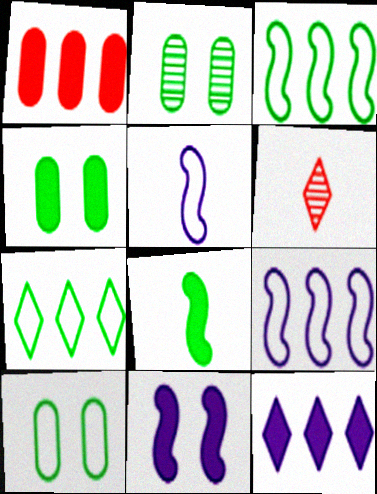[[2, 4, 10], 
[2, 7, 8], 
[4, 6, 9]]